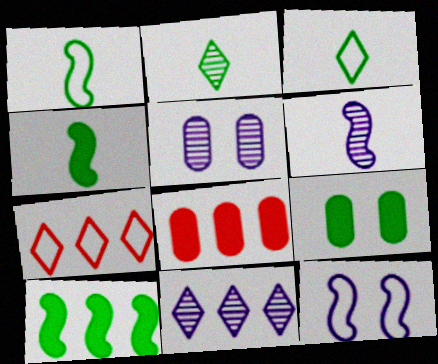[[2, 8, 12], 
[4, 5, 7], 
[5, 6, 11], 
[6, 7, 9]]